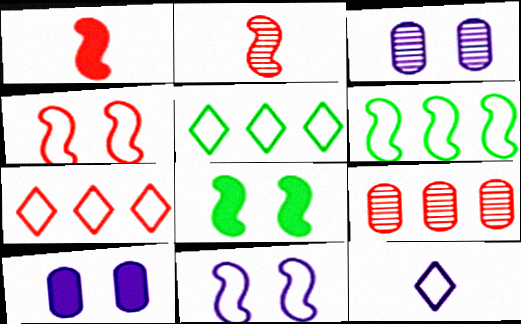[[1, 3, 5], 
[2, 5, 10], 
[8, 9, 12]]